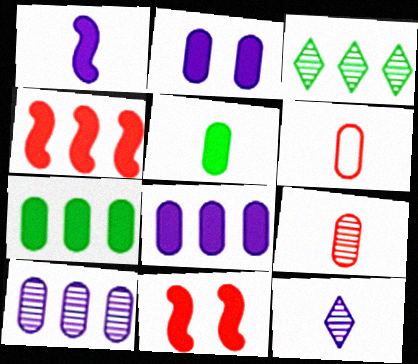[]